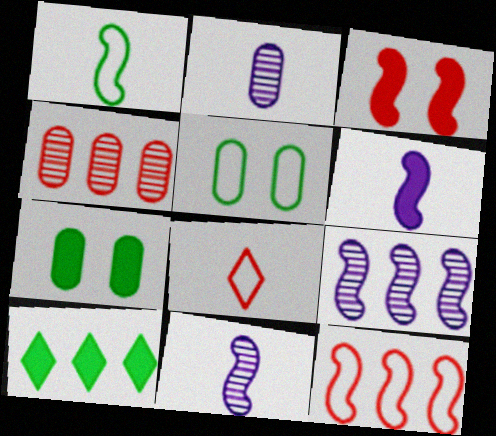[[1, 3, 9], 
[3, 4, 8], 
[7, 8, 9]]